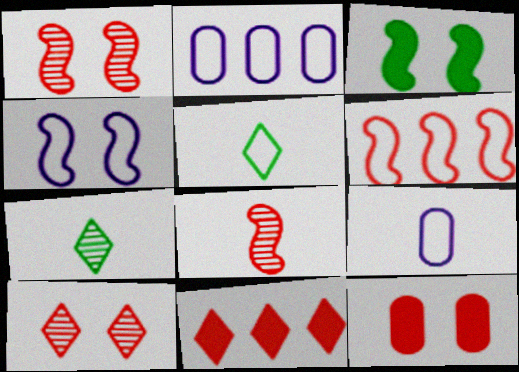[[1, 3, 4]]